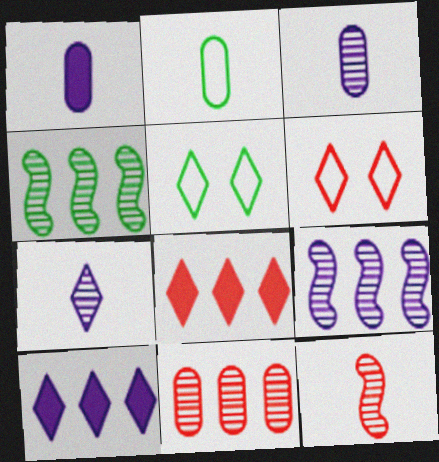[[1, 4, 6], 
[5, 7, 8]]